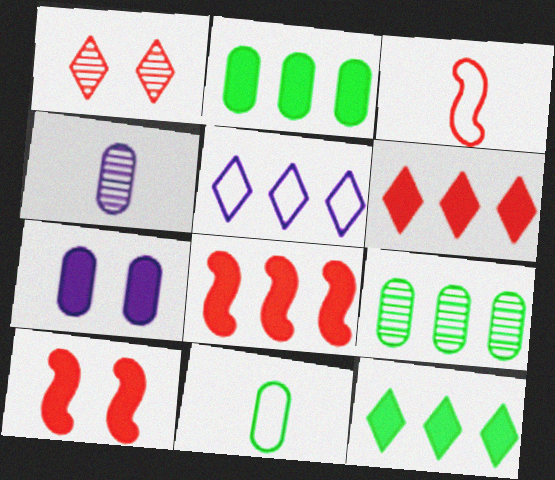[[5, 8, 9]]